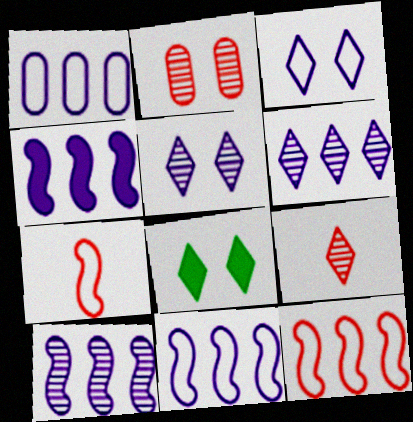[[1, 4, 6], 
[4, 10, 11]]